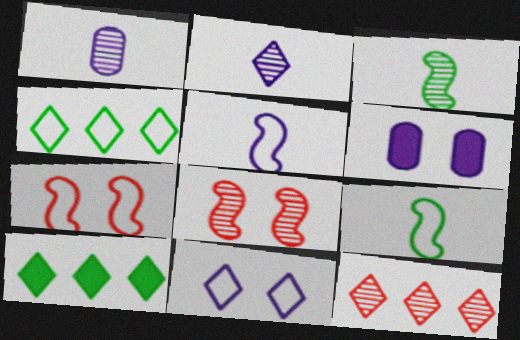[[1, 7, 10], 
[6, 9, 12]]